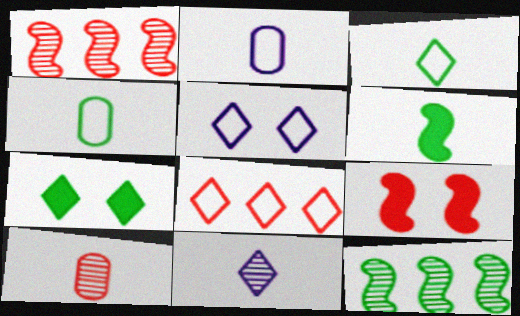[[1, 2, 7], 
[3, 5, 8], 
[4, 7, 12], 
[7, 8, 11], 
[8, 9, 10]]